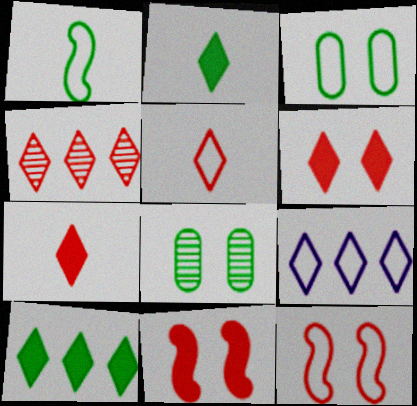[[1, 8, 10], 
[4, 5, 6], 
[4, 9, 10]]